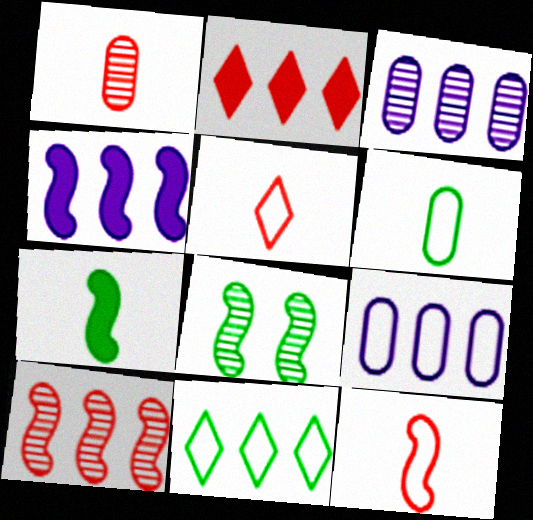[[4, 8, 12]]